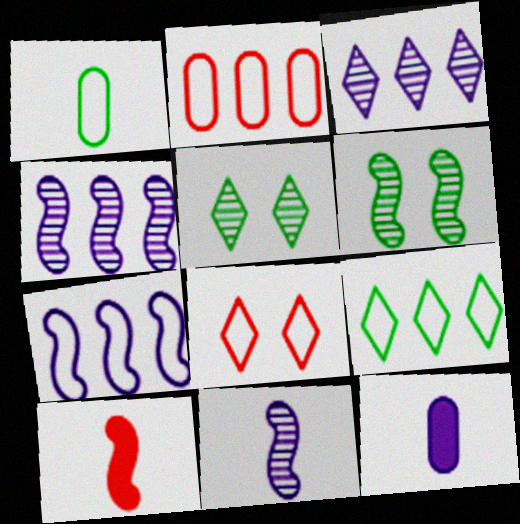[[1, 7, 8], 
[2, 7, 9], 
[6, 7, 10]]